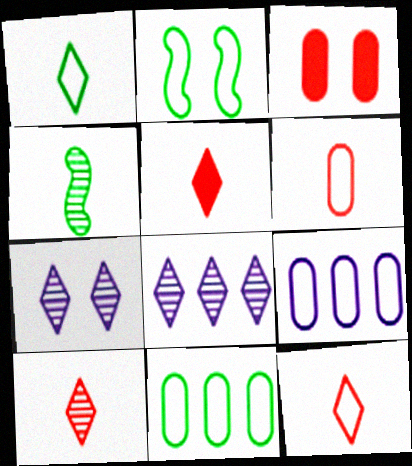[[1, 2, 11], 
[2, 3, 7], 
[2, 9, 12], 
[5, 10, 12]]